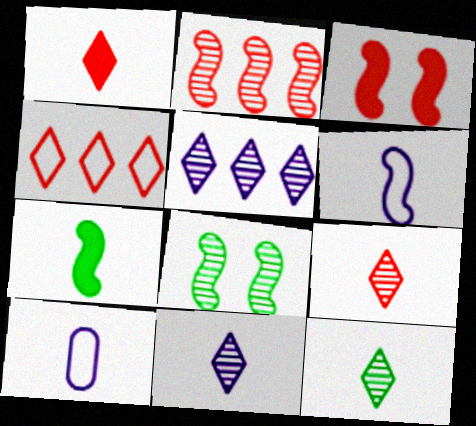[[7, 9, 10], 
[9, 11, 12]]